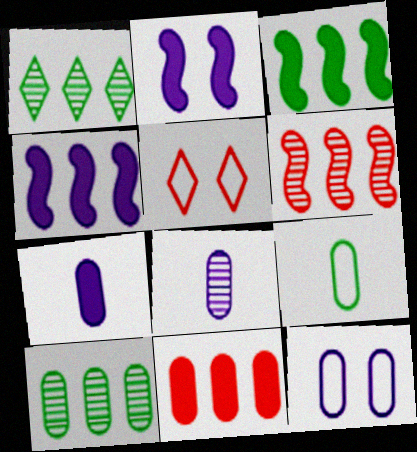[[3, 5, 8]]